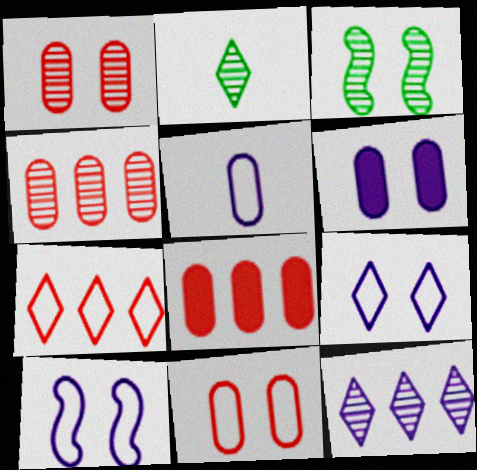[[2, 8, 10]]